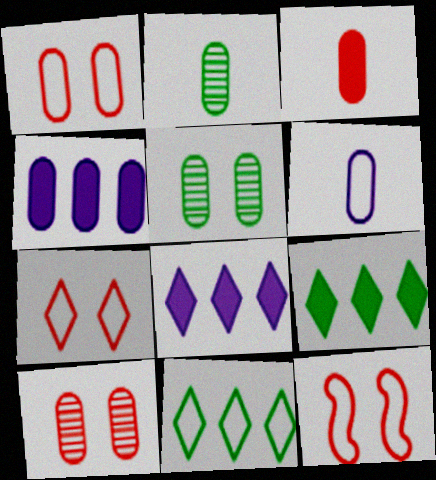[[1, 2, 4], 
[1, 7, 12], 
[2, 3, 6], 
[2, 8, 12], 
[6, 11, 12]]